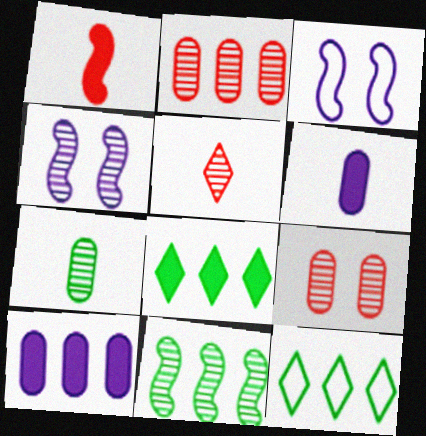[[1, 3, 11]]